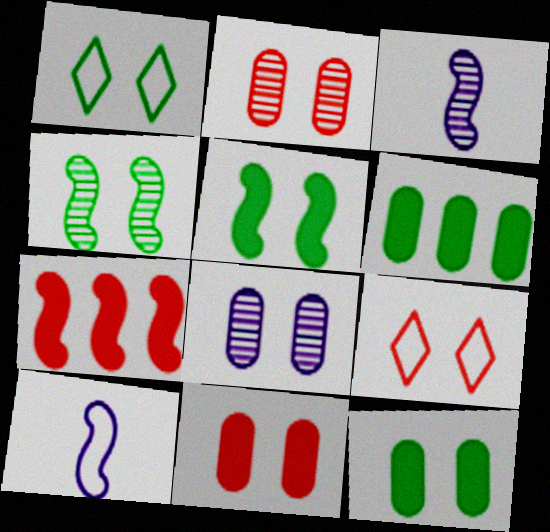[[1, 4, 12], 
[3, 6, 9], 
[4, 7, 10], 
[5, 8, 9]]